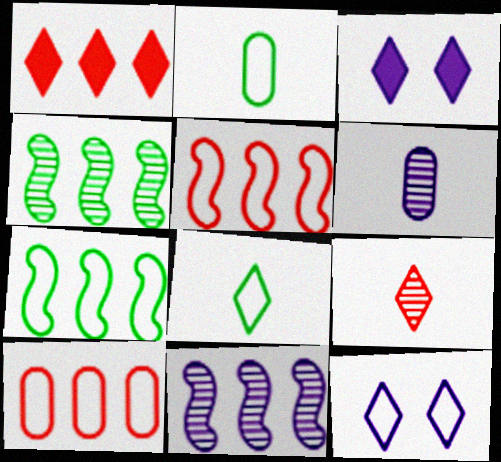[[2, 5, 12]]